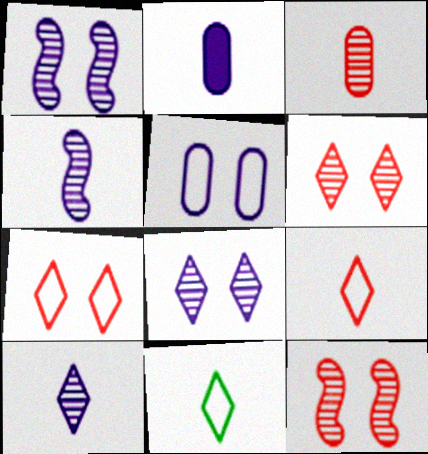[]